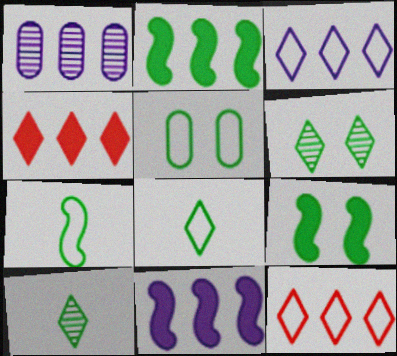[[1, 2, 12], 
[1, 3, 11], 
[2, 5, 10], 
[5, 6, 9]]